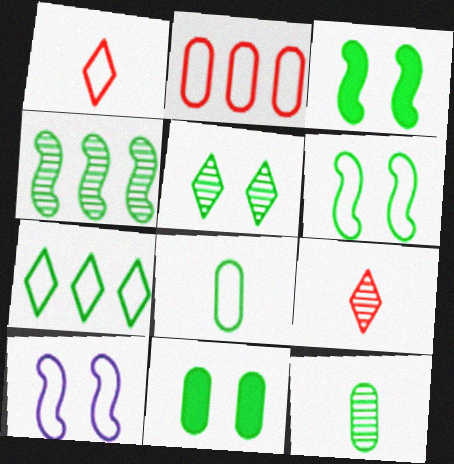[[3, 7, 12], 
[4, 5, 12], 
[5, 6, 11], 
[6, 7, 8]]